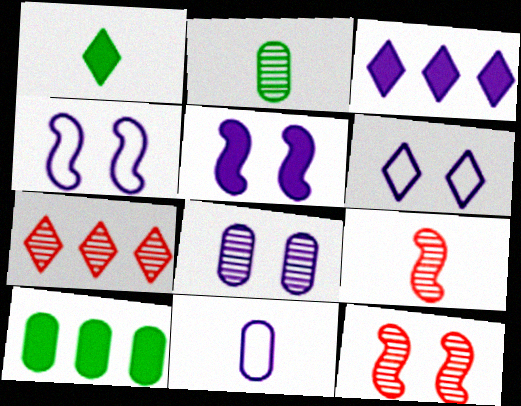[[1, 6, 7], 
[1, 9, 11], 
[5, 6, 8], 
[6, 9, 10]]